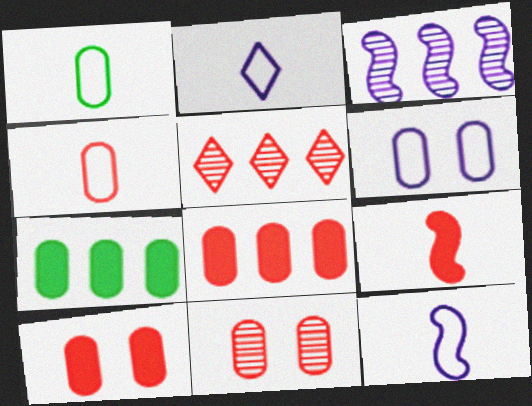[[4, 8, 11]]